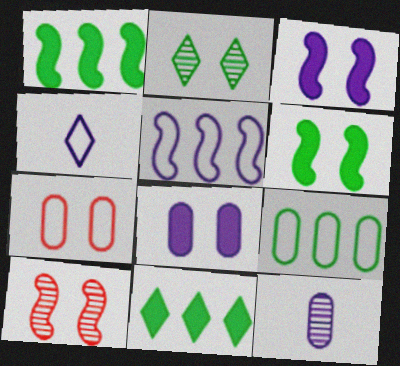[[2, 3, 7]]